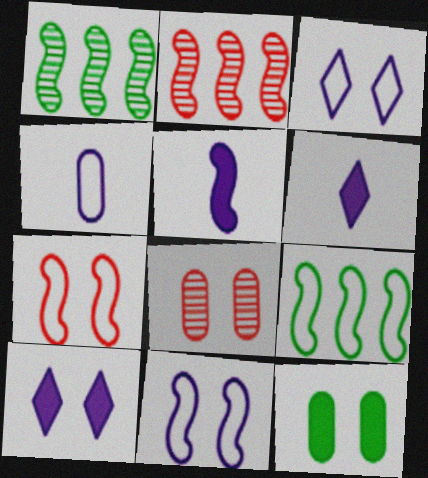[[1, 5, 7], 
[6, 8, 9]]